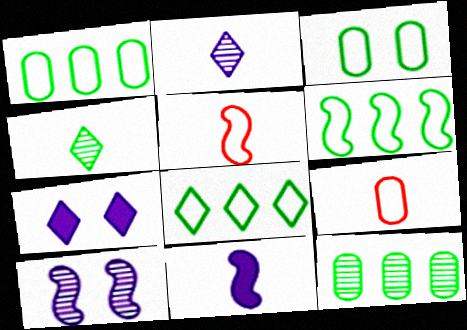[[1, 6, 8], 
[4, 9, 11], 
[5, 7, 12]]